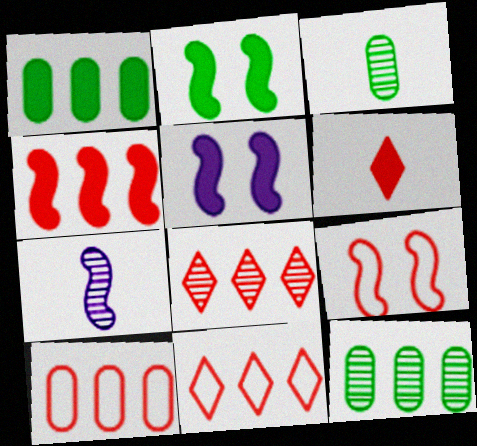[[1, 5, 6], 
[3, 5, 11], 
[4, 8, 10]]